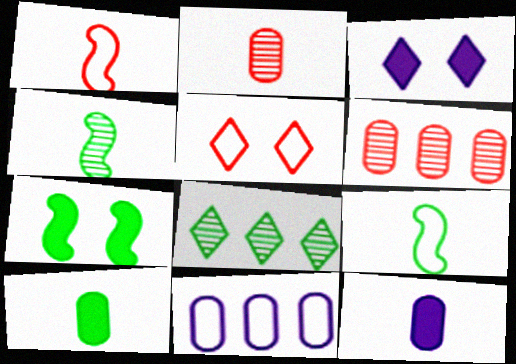[[3, 6, 9], 
[5, 9, 11]]